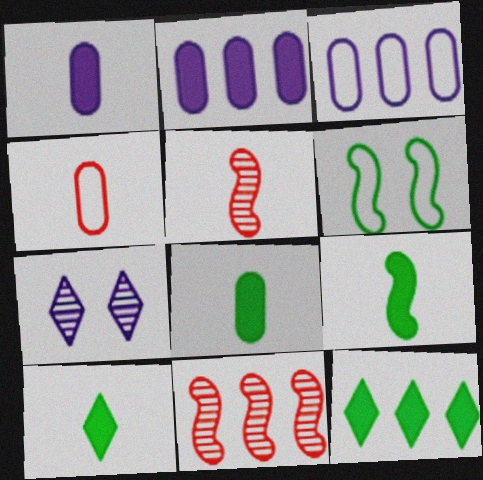[[3, 11, 12], 
[8, 9, 10]]